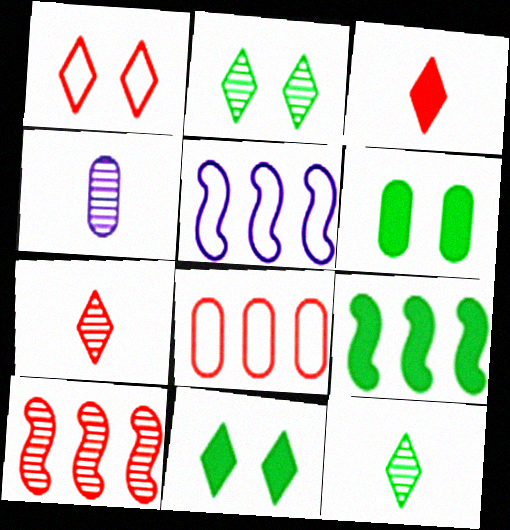[[1, 4, 9], 
[2, 4, 10], 
[4, 6, 8], 
[5, 6, 7], 
[5, 9, 10]]